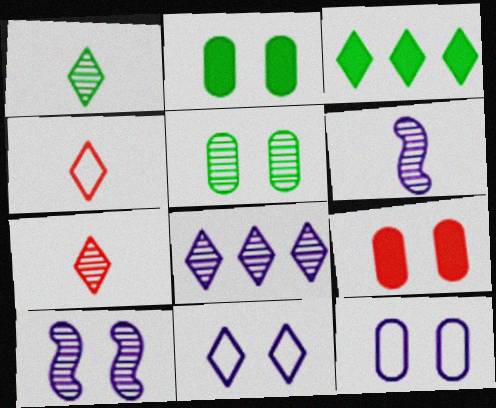[[3, 7, 11], 
[5, 9, 12]]